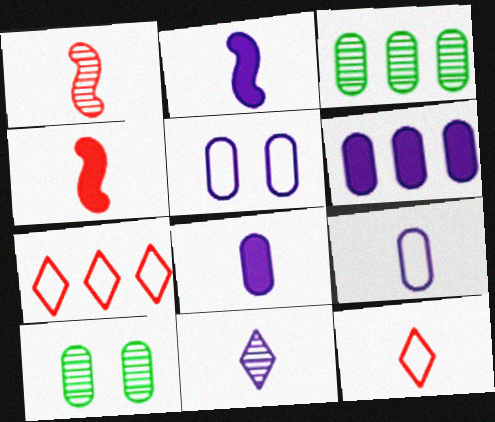[[2, 7, 10], 
[2, 9, 11]]